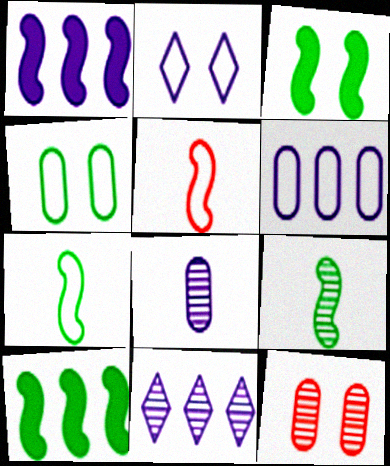[[1, 2, 8], 
[1, 6, 11], 
[2, 3, 12], 
[9, 11, 12]]